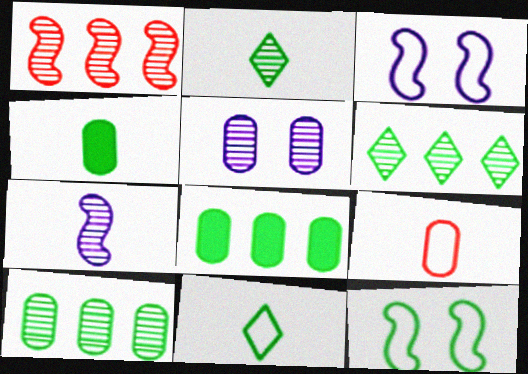[[1, 2, 5], 
[2, 8, 12], 
[4, 6, 12], 
[5, 8, 9]]